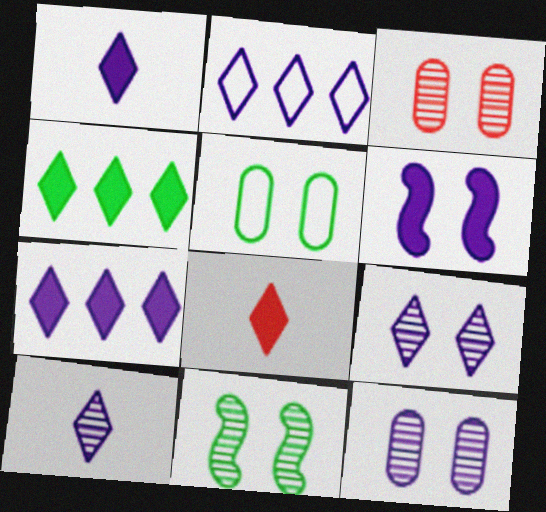[[1, 2, 9], 
[3, 9, 11]]